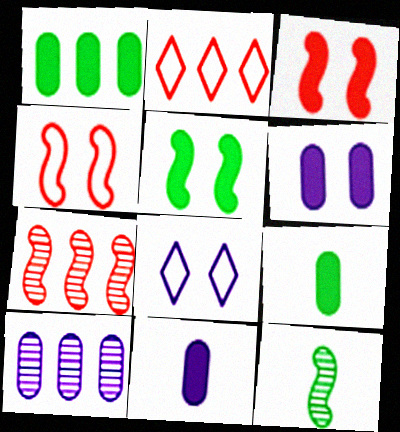[[2, 6, 12], 
[7, 8, 9]]